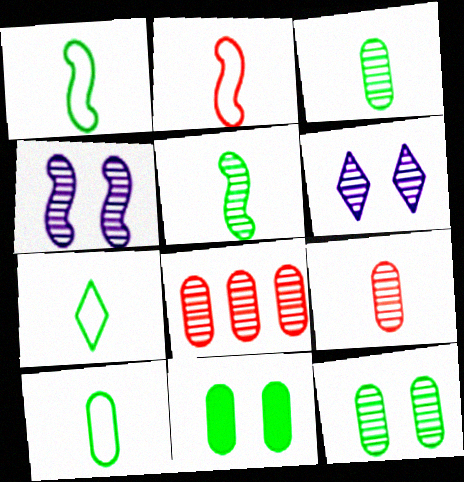[[1, 7, 10], 
[5, 6, 8]]